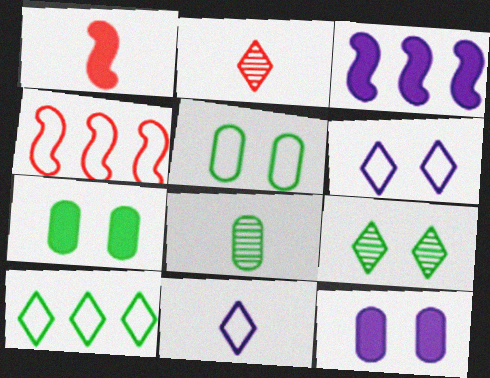[[1, 8, 11], 
[2, 3, 5], 
[4, 5, 11]]